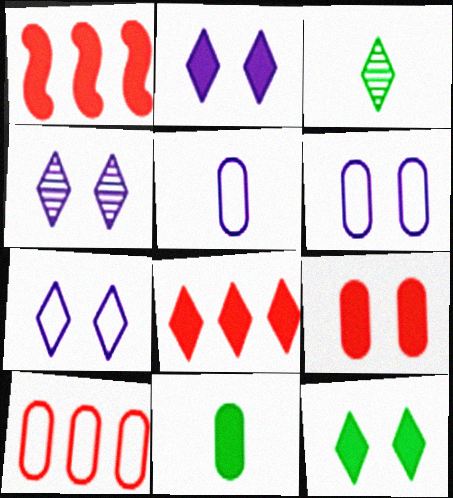[[1, 2, 11], 
[1, 3, 6], 
[2, 4, 7], 
[3, 7, 8]]